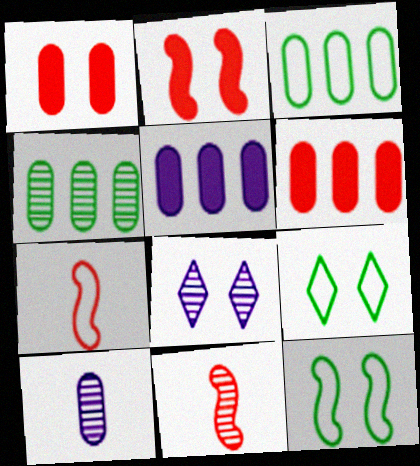[[1, 3, 10], 
[1, 8, 12], 
[4, 8, 11], 
[5, 9, 11]]